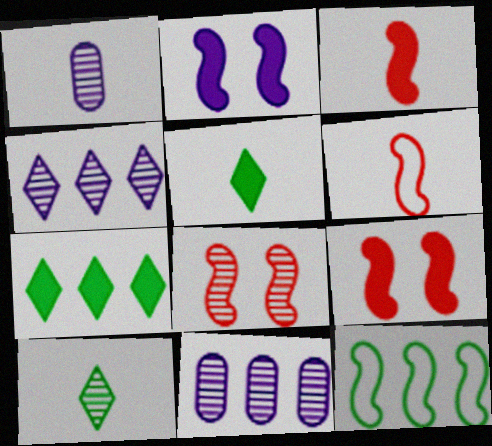[[1, 5, 6], 
[8, 10, 11]]